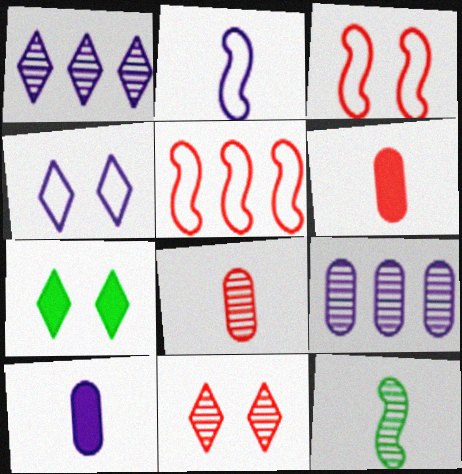[[4, 7, 11], 
[5, 6, 11], 
[9, 11, 12]]